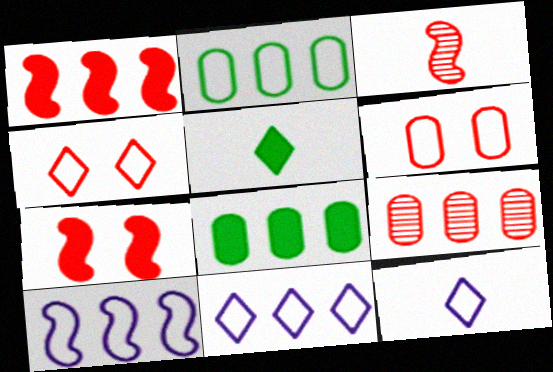[]